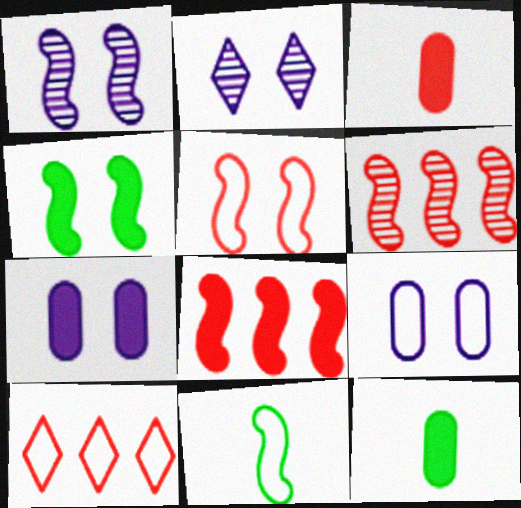[[1, 4, 5], 
[1, 8, 11], 
[1, 10, 12], 
[9, 10, 11]]